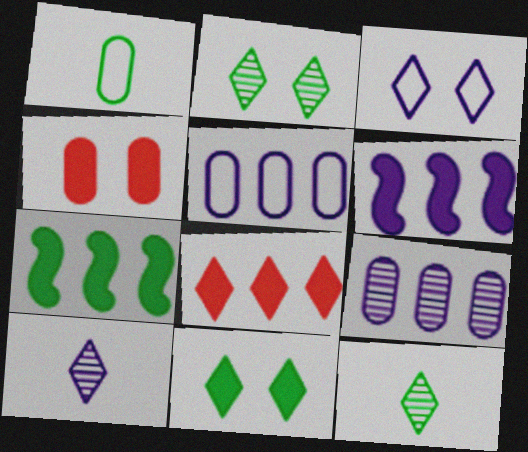[[1, 2, 7], 
[1, 4, 9], 
[3, 8, 12]]